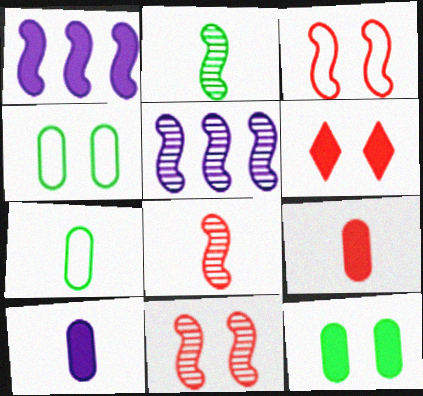[[1, 2, 3], 
[2, 5, 11], 
[5, 6, 7]]